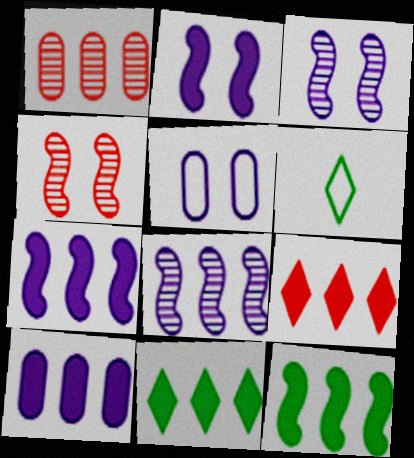[[1, 2, 6], 
[4, 6, 10], 
[9, 10, 12]]